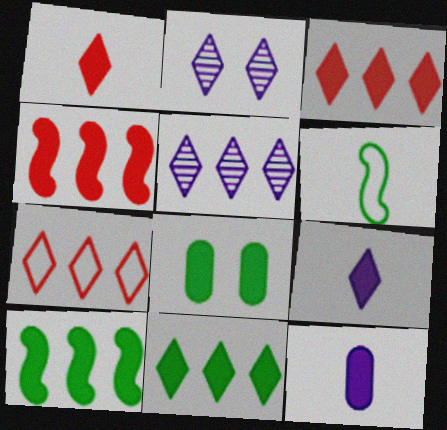[[4, 8, 9], 
[5, 7, 11]]